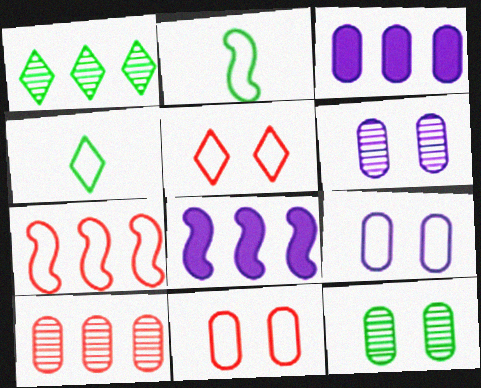[[1, 3, 7], 
[4, 7, 9]]